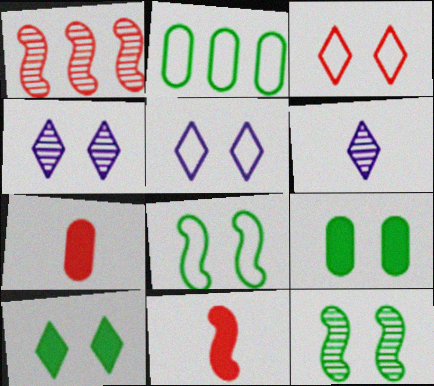[[1, 3, 7], 
[2, 4, 11], 
[3, 4, 10]]